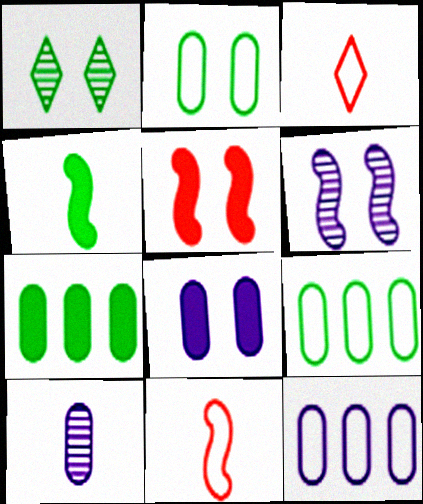[[1, 4, 9], 
[3, 4, 10], 
[3, 6, 7], 
[8, 10, 12]]